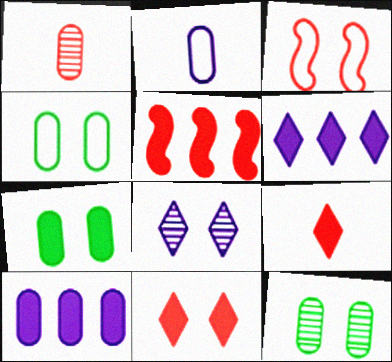[[1, 4, 10], 
[3, 7, 8], 
[4, 7, 12]]